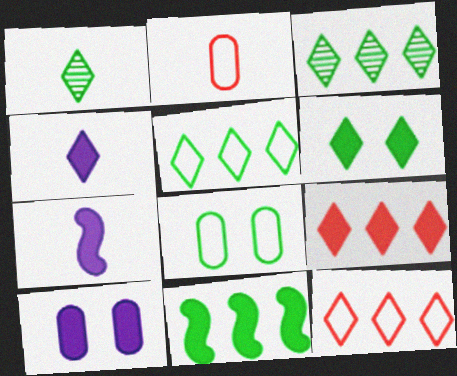[[1, 2, 7], 
[1, 5, 6], 
[1, 8, 11], 
[4, 6, 9]]